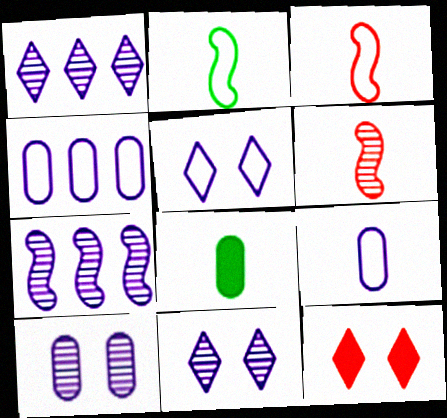[]